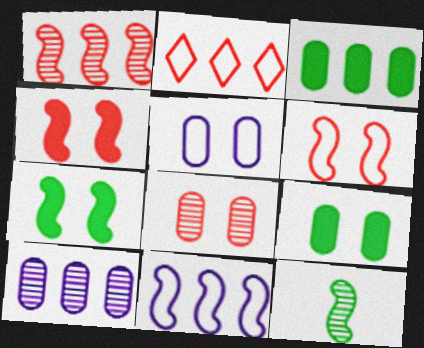[[4, 11, 12], 
[5, 8, 9]]